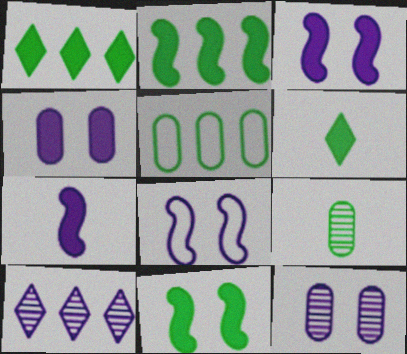[]